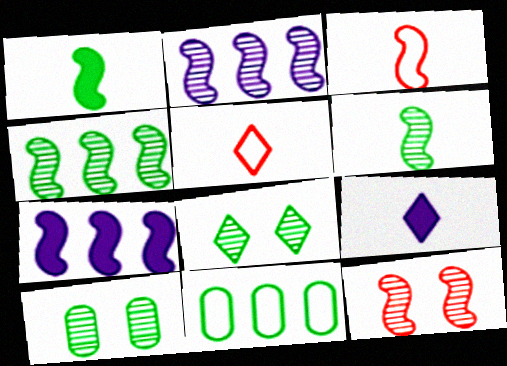[[1, 8, 11], 
[2, 6, 12], 
[5, 7, 10], 
[9, 11, 12]]